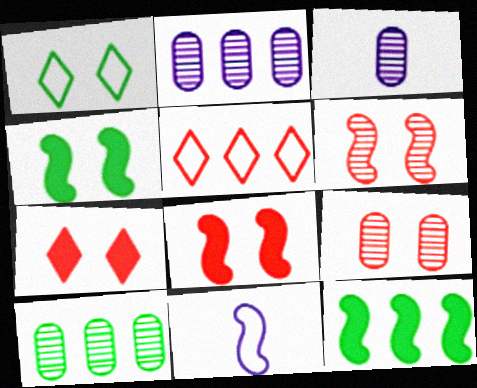[[2, 5, 12], 
[3, 4, 5], 
[3, 9, 10], 
[6, 11, 12], 
[7, 10, 11]]